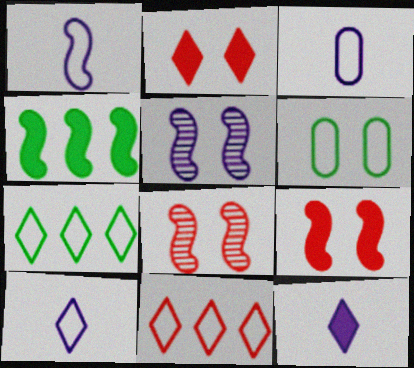[[1, 3, 10], 
[1, 4, 8], 
[1, 6, 11], 
[2, 5, 6]]